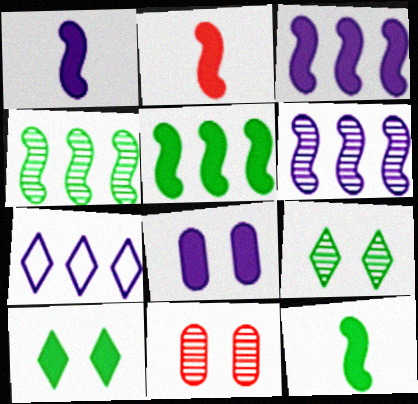[[1, 2, 12], 
[7, 11, 12]]